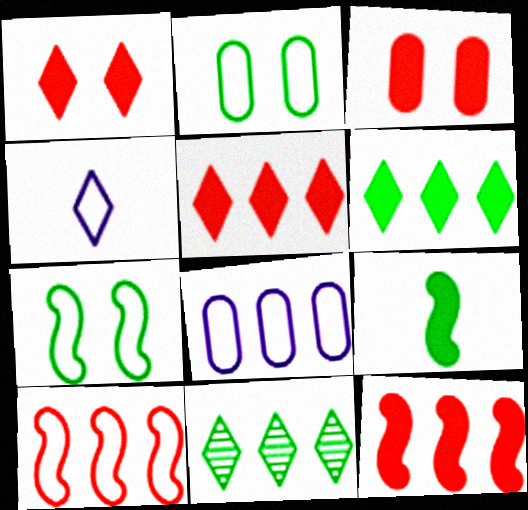[[1, 4, 11], 
[2, 4, 10], 
[2, 9, 11], 
[8, 11, 12]]